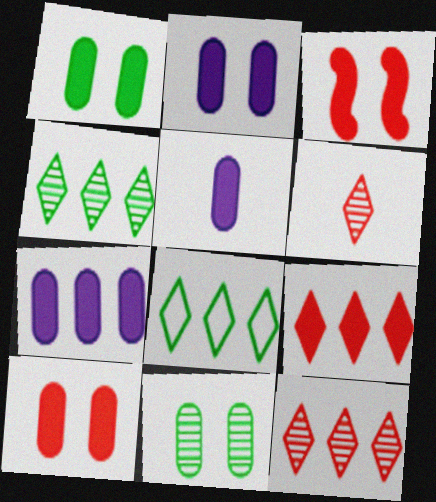[[1, 2, 10], 
[2, 5, 7]]